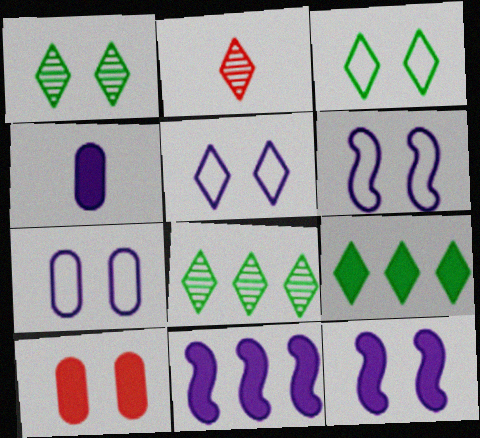[[1, 6, 10], 
[2, 5, 9], 
[5, 6, 7]]